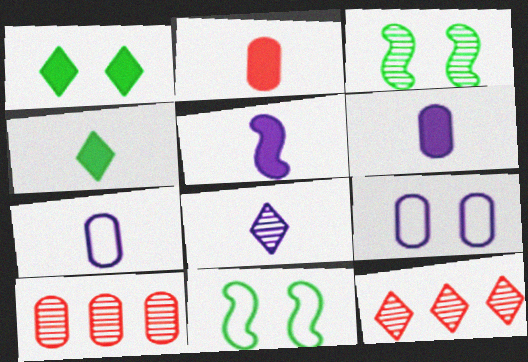[[2, 4, 5], 
[3, 8, 10], 
[5, 7, 8], 
[6, 11, 12]]